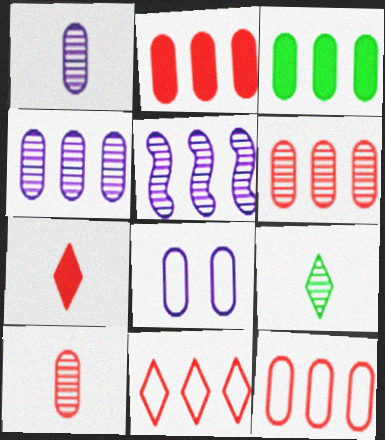[[2, 6, 12], 
[3, 4, 12], 
[3, 5, 11], 
[3, 8, 10]]